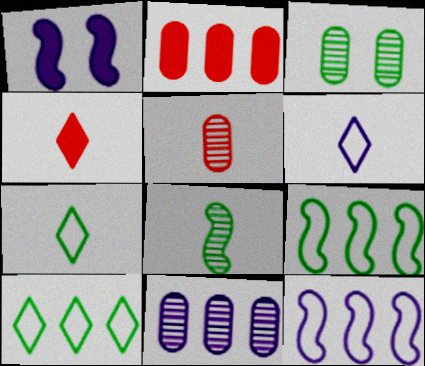[[1, 5, 10], 
[1, 6, 11], 
[3, 4, 12], 
[3, 5, 11]]